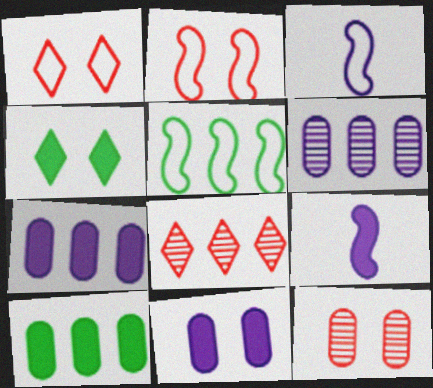[[2, 3, 5], 
[5, 7, 8]]